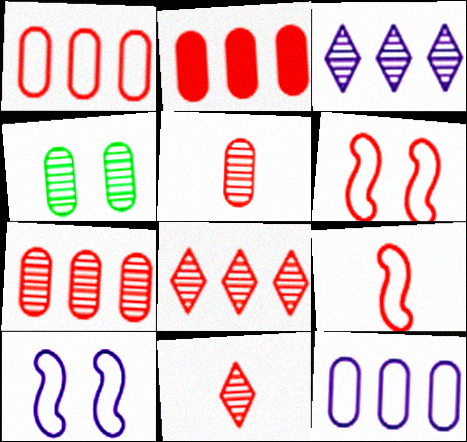[[1, 2, 7], 
[2, 6, 11]]